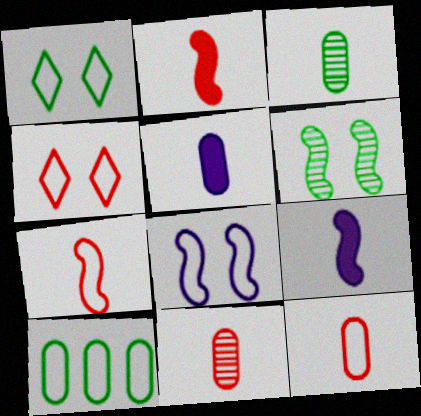[[3, 5, 12]]